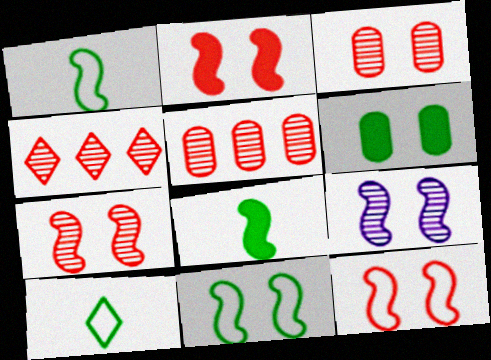[[2, 7, 12], 
[2, 9, 11]]